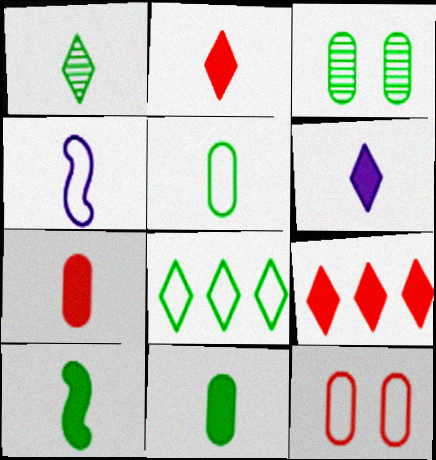[[1, 4, 7], 
[1, 5, 10], 
[3, 4, 9], 
[3, 8, 10], 
[4, 8, 12], 
[6, 7, 10]]